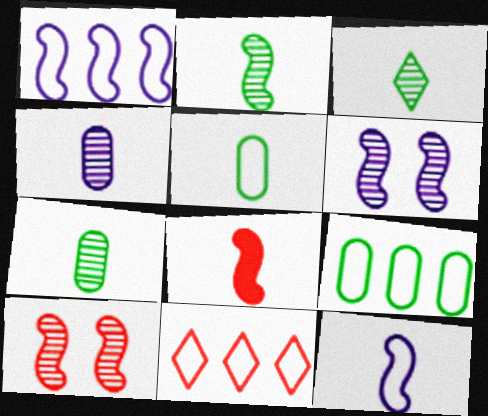[[1, 9, 11], 
[2, 3, 7], 
[2, 8, 12]]